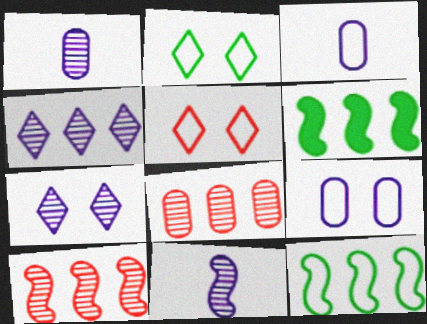[[1, 5, 6], 
[3, 5, 12]]